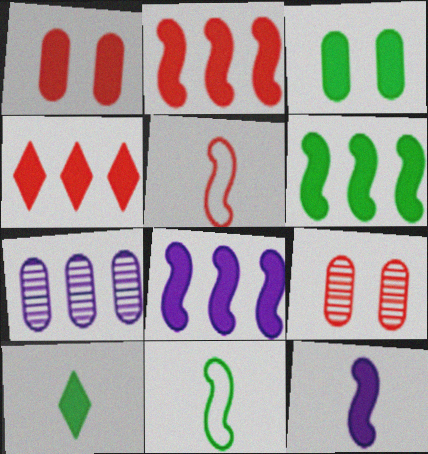[[1, 8, 10], 
[2, 6, 8], 
[3, 4, 12], 
[3, 6, 10], 
[4, 5, 9]]